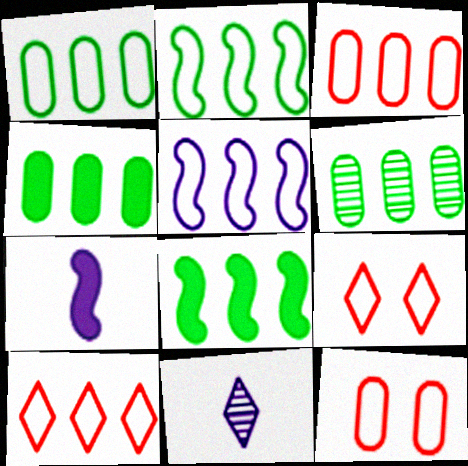[[1, 4, 6], 
[1, 5, 10], 
[6, 7, 9], 
[8, 11, 12]]